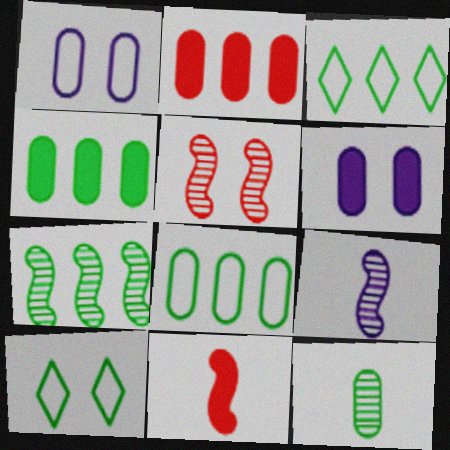[[1, 2, 12], 
[2, 9, 10], 
[3, 4, 7], 
[5, 6, 10], 
[5, 7, 9]]